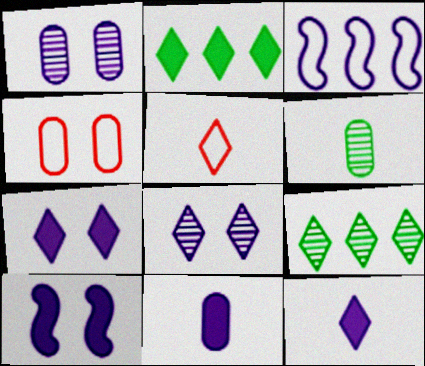[[1, 3, 12], 
[2, 5, 8], 
[3, 8, 11], 
[5, 7, 9]]